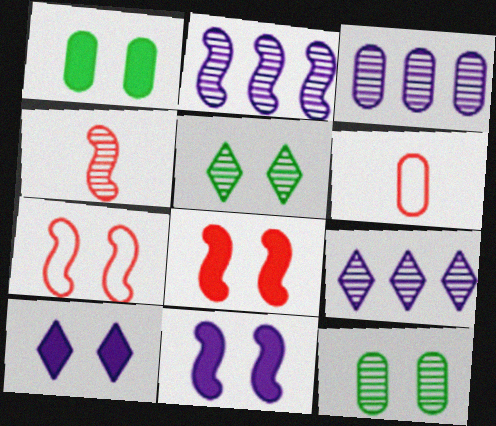[[1, 3, 6], 
[1, 8, 10], 
[2, 3, 9], 
[3, 4, 5], 
[4, 9, 12], 
[7, 10, 12]]